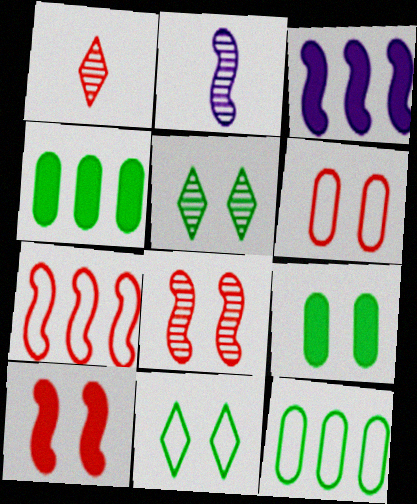[]